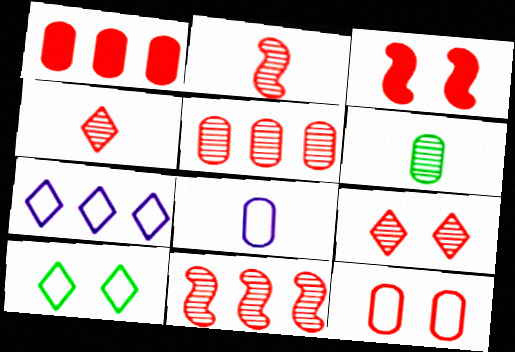[[2, 5, 9], 
[3, 6, 7], 
[3, 9, 12]]